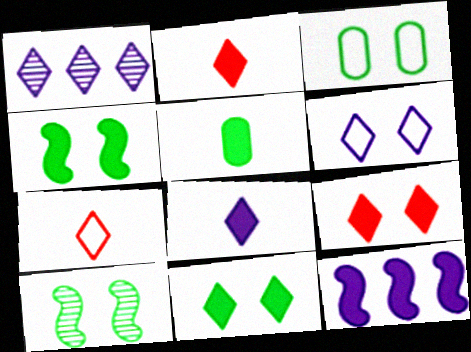[[1, 6, 8], 
[1, 7, 11], 
[3, 10, 11], 
[5, 9, 12]]